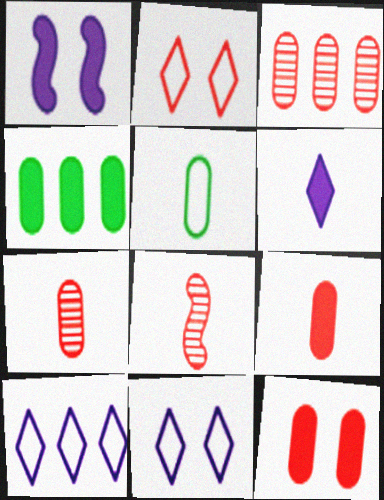[[4, 8, 11], 
[5, 6, 8]]